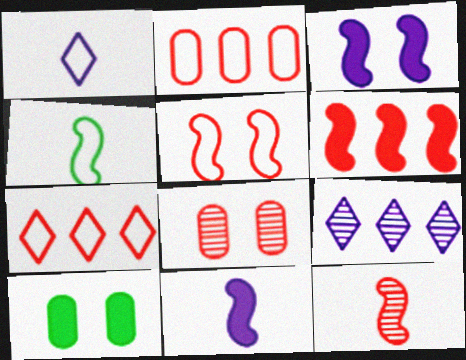[[4, 11, 12], 
[5, 6, 12]]